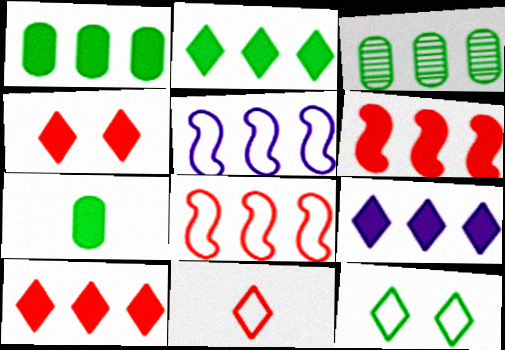[[1, 6, 9], 
[2, 9, 10], 
[3, 5, 10], 
[3, 8, 9]]